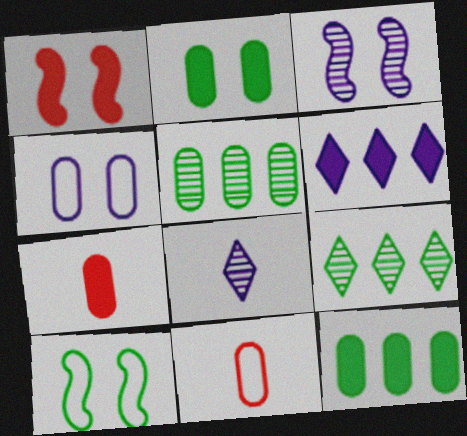[[1, 3, 10], 
[4, 5, 7]]